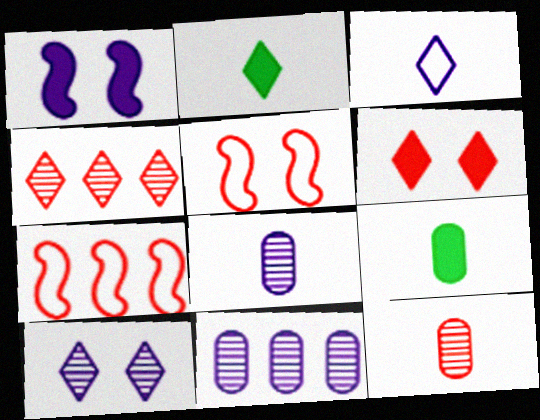[[1, 3, 11], 
[2, 5, 11], 
[6, 7, 12], 
[7, 9, 10]]